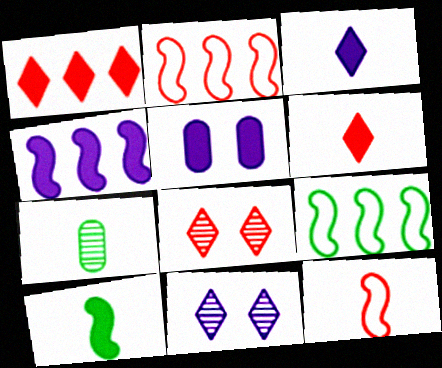[[1, 5, 10], 
[3, 4, 5], 
[3, 7, 12]]